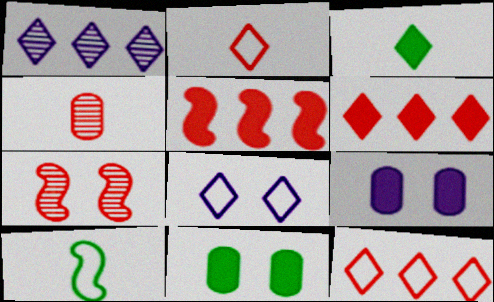[[3, 5, 9], 
[7, 8, 11]]